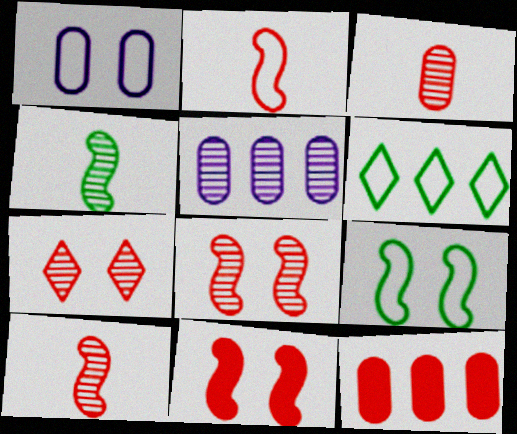[[1, 2, 6], 
[2, 7, 12], 
[4, 5, 7]]